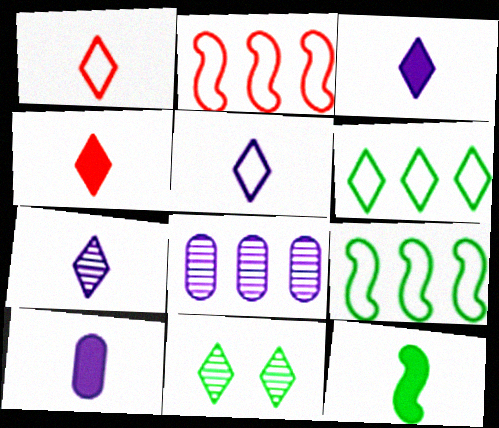[[2, 10, 11], 
[3, 5, 7], 
[4, 10, 12]]